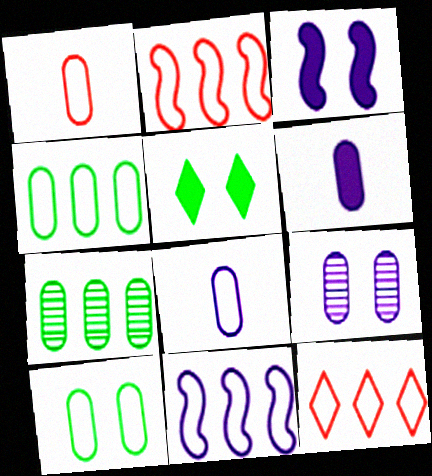[[4, 11, 12]]